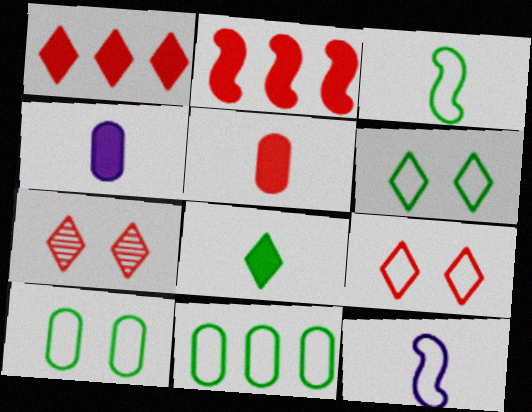[[3, 6, 11], 
[9, 11, 12]]